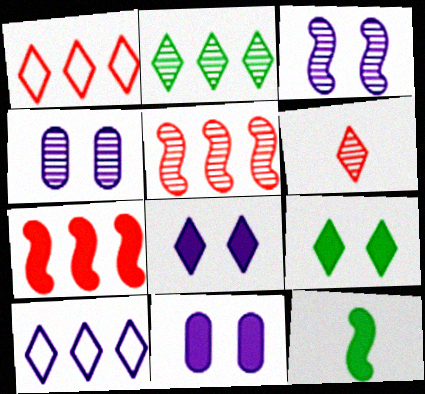[[1, 4, 12], 
[6, 9, 10]]